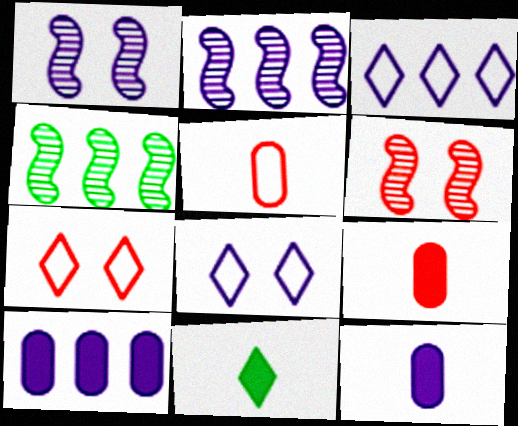[[1, 3, 12], 
[2, 3, 10], 
[2, 8, 12], 
[4, 7, 12], 
[4, 8, 9]]